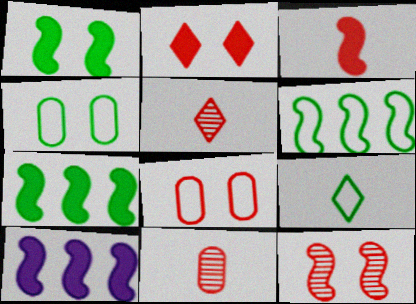[[1, 3, 10], 
[2, 8, 12], 
[4, 5, 10], 
[4, 6, 9]]